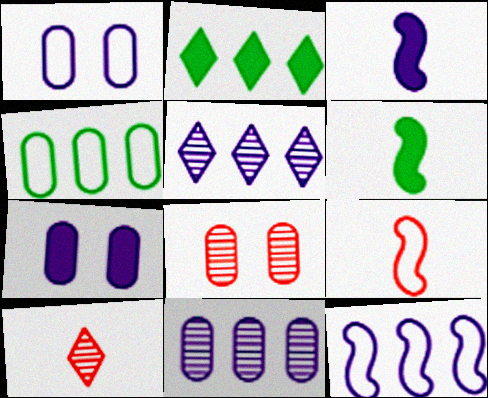[[1, 3, 5]]